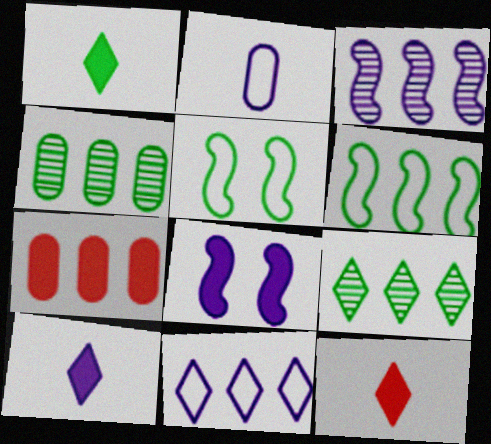[[1, 4, 5], 
[1, 7, 8], 
[1, 10, 12]]